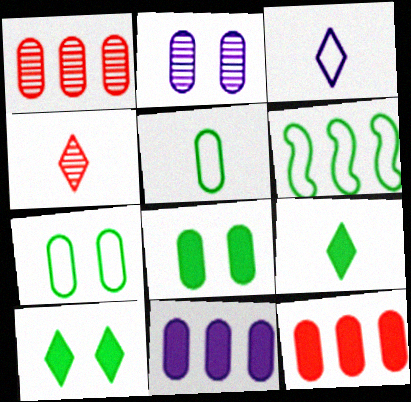[[2, 5, 12], 
[3, 4, 9]]